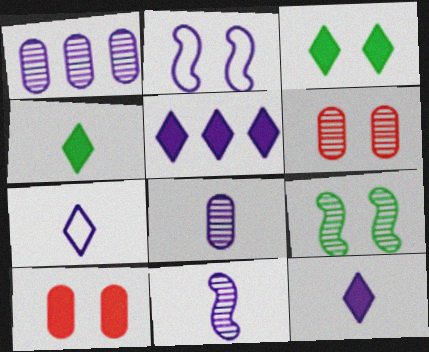[[1, 2, 12], 
[2, 3, 6], 
[2, 5, 8]]